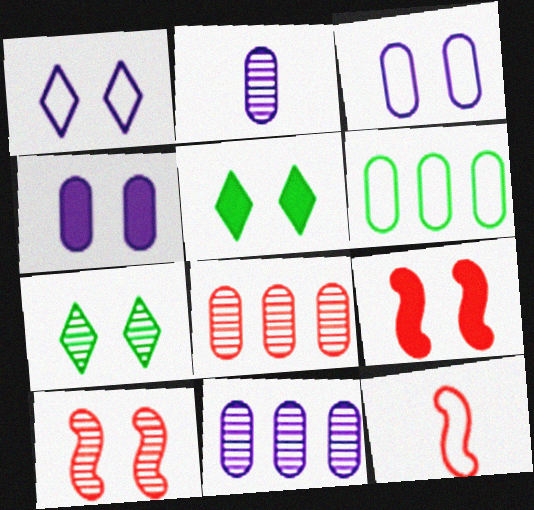[[1, 6, 12], 
[3, 5, 10], 
[3, 7, 9], 
[4, 5, 9], 
[5, 11, 12]]